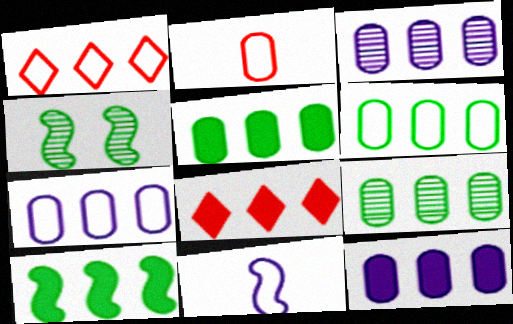[[1, 3, 10], 
[3, 7, 12], 
[5, 6, 9], 
[8, 10, 12]]